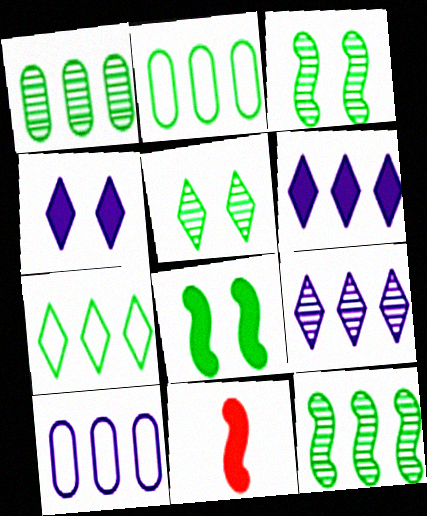[[5, 10, 11]]